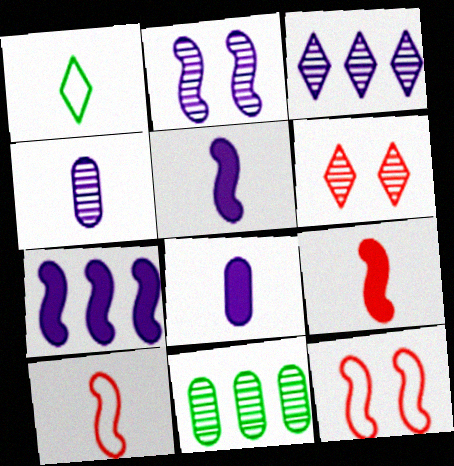[[1, 4, 9], 
[2, 3, 4]]